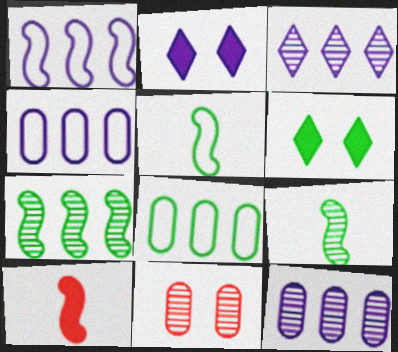[[3, 9, 11], 
[6, 8, 9]]